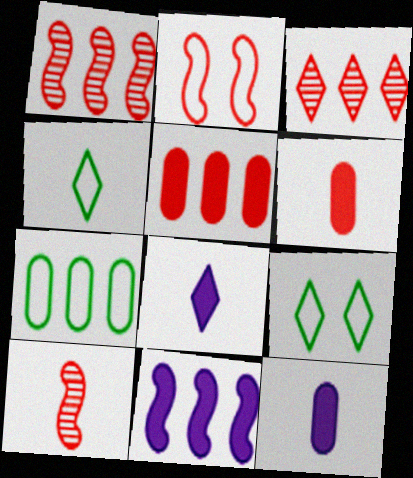[[1, 9, 12], 
[2, 3, 6], 
[3, 7, 11], 
[3, 8, 9], 
[4, 10, 12]]